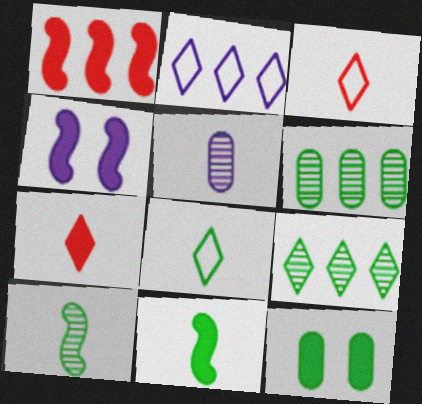[[1, 2, 6], 
[1, 4, 11], 
[2, 4, 5], 
[3, 4, 6], 
[3, 5, 11]]